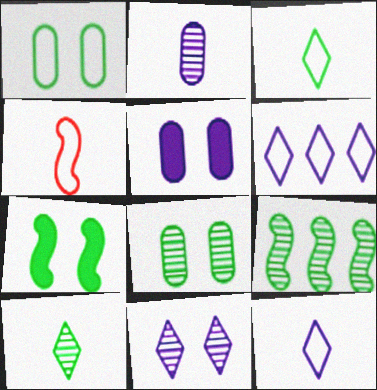[[1, 4, 6], 
[8, 9, 10]]